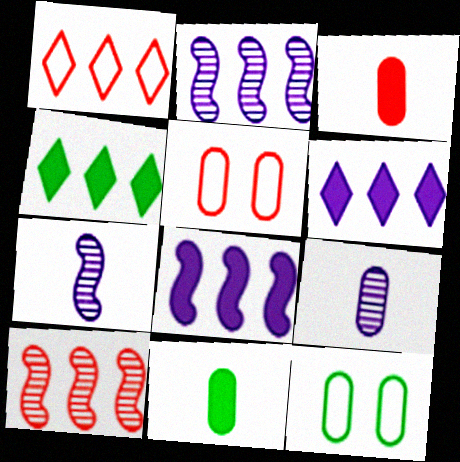[[4, 5, 7]]